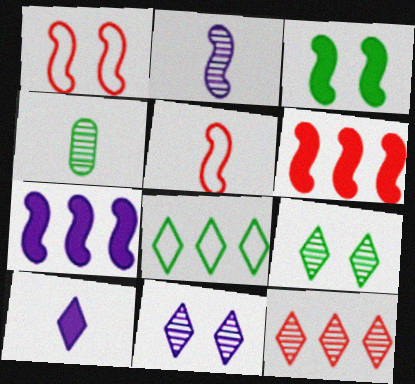[[3, 4, 8], 
[4, 5, 10]]